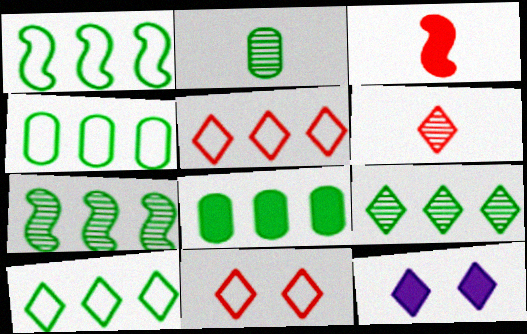[[1, 4, 10], 
[1, 8, 9], 
[3, 8, 12], 
[6, 10, 12], 
[7, 8, 10]]